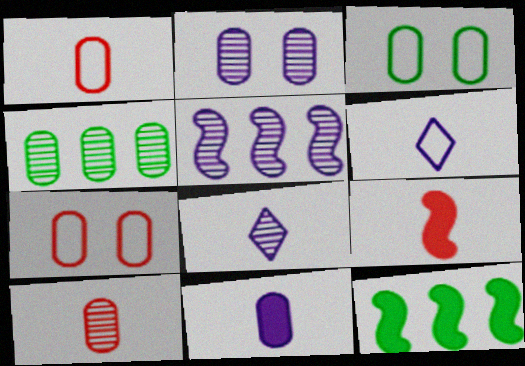[[2, 4, 10], 
[2, 5, 8], 
[4, 7, 11], 
[7, 8, 12]]